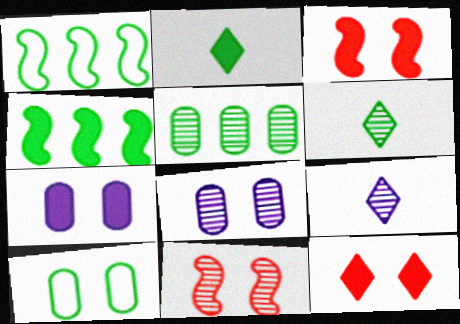[[4, 6, 10], 
[5, 9, 11]]